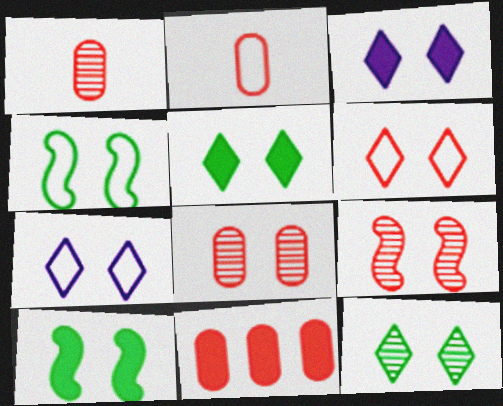[[2, 8, 11], 
[3, 4, 8], 
[3, 6, 12], 
[7, 8, 10]]